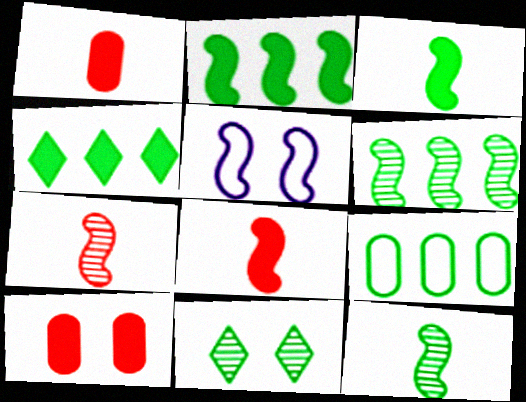[[2, 5, 7], 
[3, 9, 11], 
[4, 6, 9], 
[5, 6, 8], 
[5, 10, 11]]